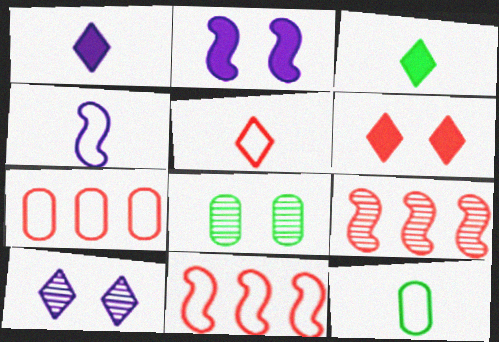[[1, 8, 11], 
[4, 5, 12]]